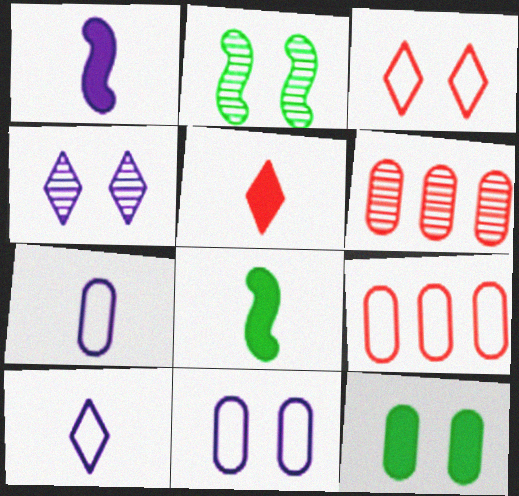[[4, 8, 9], 
[6, 7, 12]]